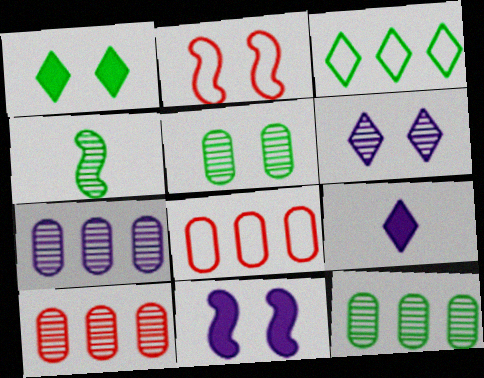[[2, 9, 12], 
[4, 6, 10], 
[7, 10, 12]]